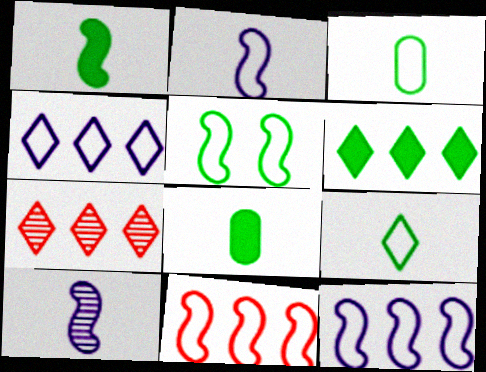[[2, 5, 11], 
[4, 6, 7]]